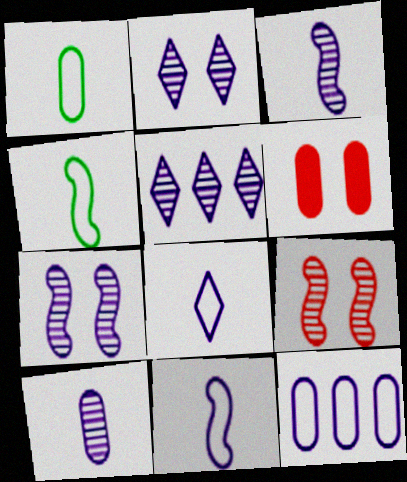[[4, 5, 6], 
[5, 7, 10]]